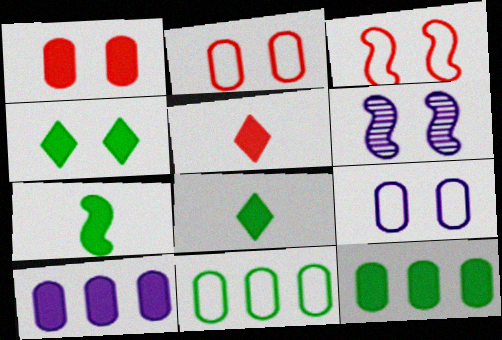[[2, 4, 6], 
[4, 7, 12], 
[5, 6, 11]]